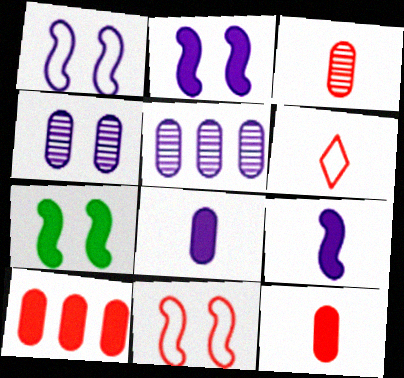[[5, 6, 7]]